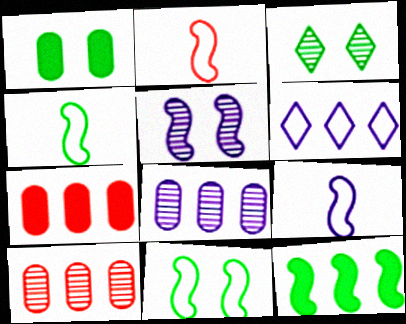[[1, 3, 11], 
[2, 4, 9], 
[2, 5, 12], 
[3, 7, 9], 
[6, 10, 12]]